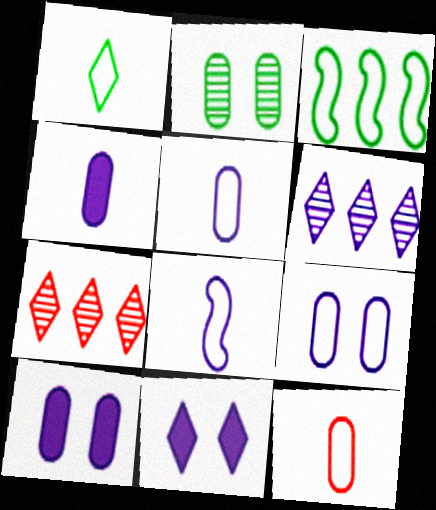[[1, 7, 11], 
[1, 8, 12], 
[6, 8, 10]]